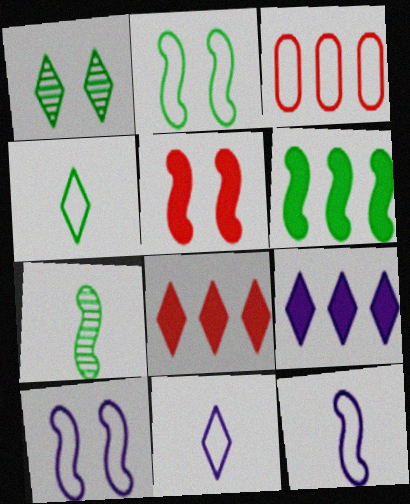[[1, 8, 11], 
[2, 3, 11], 
[2, 6, 7], 
[3, 4, 10]]